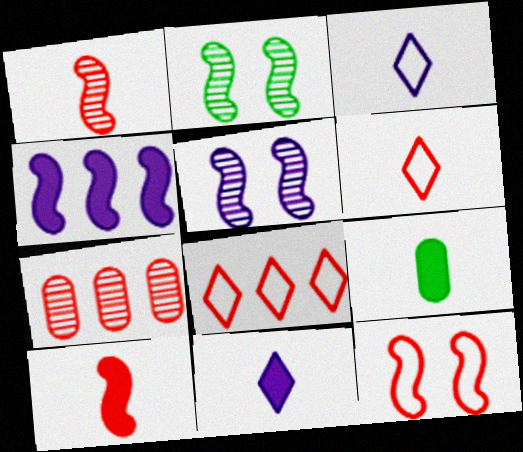[[1, 3, 9], 
[5, 8, 9], 
[9, 10, 11]]